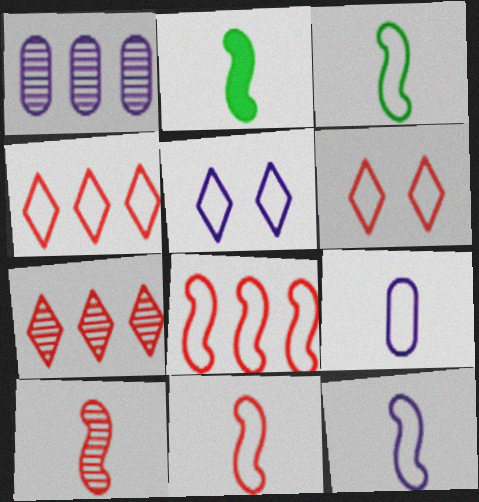[[1, 2, 6], 
[2, 10, 12], 
[3, 11, 12]]